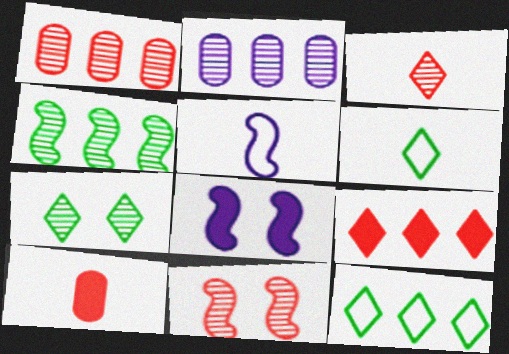[[1, 3, 11], 
[1, 6, 8]]